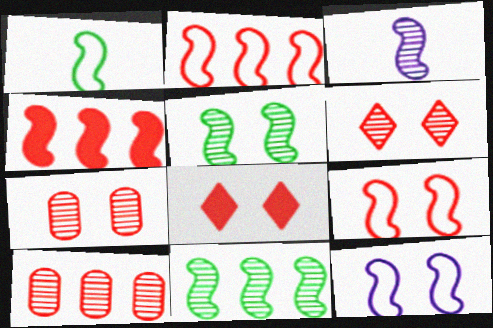[[1, 2, 12], 
[7, 8, 9]]